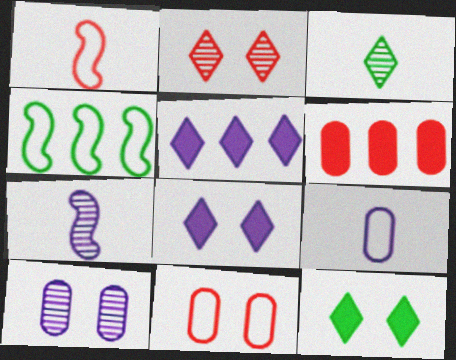[[1, 2, 6]]